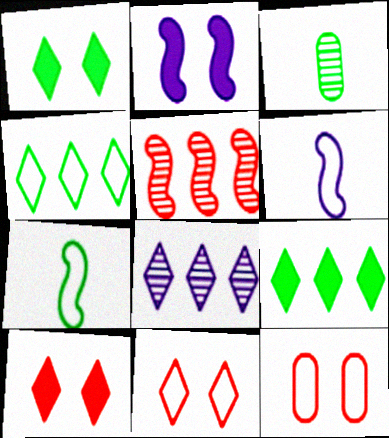[[2, 5, 7], 
[4, 6, 12]]